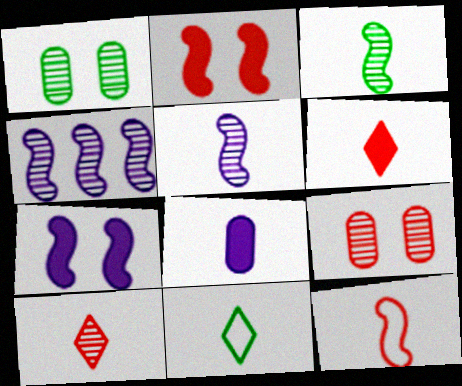[[1, 4, 10]]